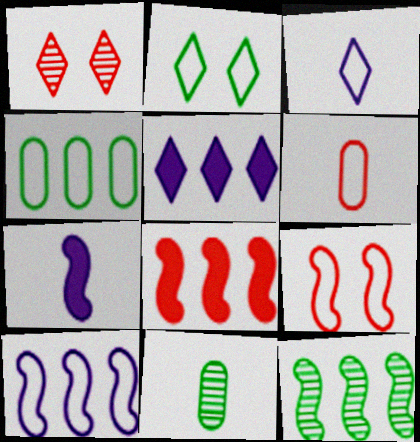[[1, 4, 7], 
[1, 6, 8], 
[2, 6, 10], 
[3, 4, 9], 
[5, 9, 11], 
[7, 9, 12], 
[8, 10, 12]]